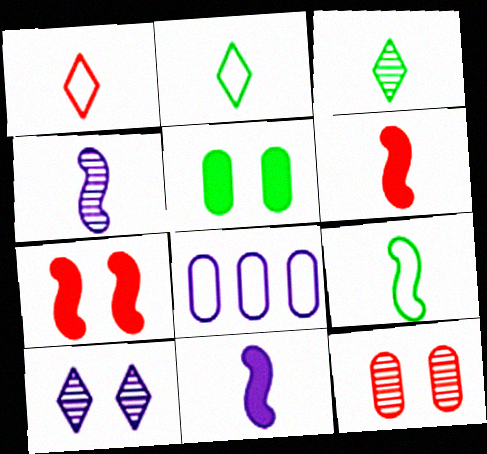[[3, 7, 8], 
[4, 6, 9], 
[8, 10, 11]]